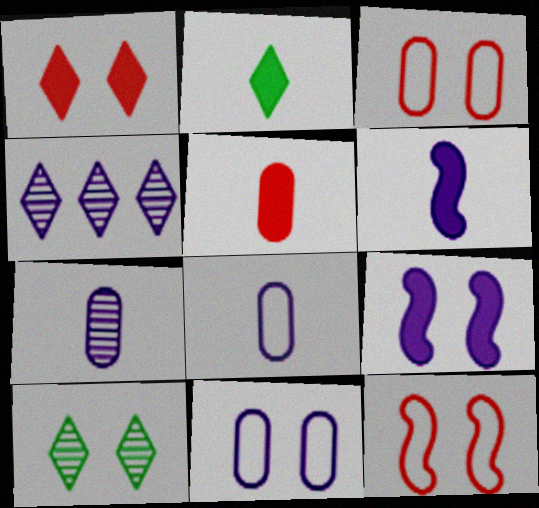[[2, 5, 6], 
[3, 9, 10], 
[4, 6, 11], 
[4, 8, 9]]